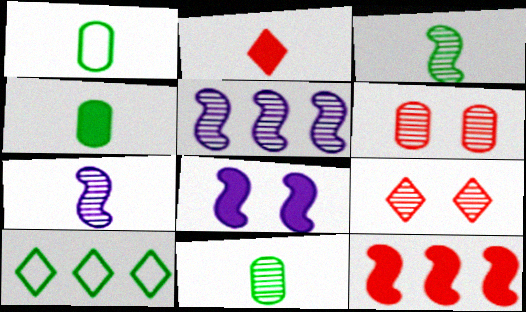[[1, 2, 7], 
[1, 4, 11], 
[5, 9, 11]]